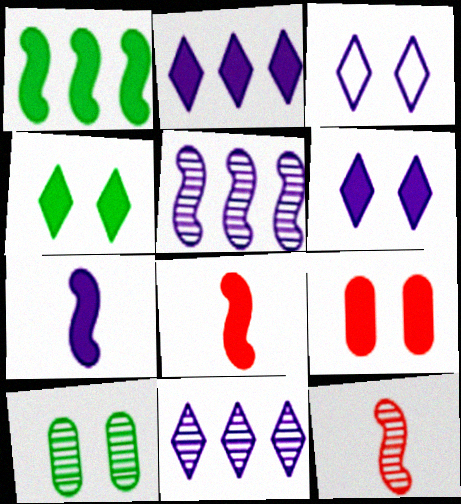[[10, 11, 12]]